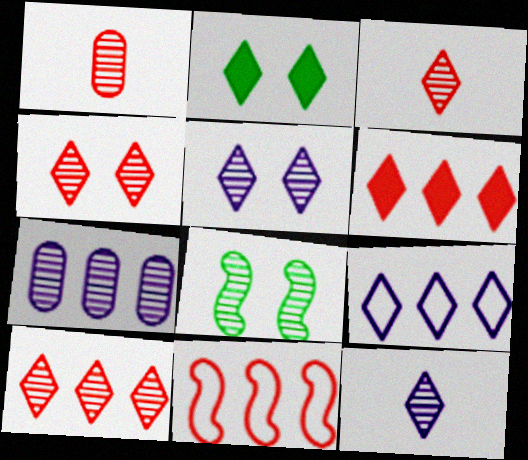[[2, 3, 9], 
[3, 4, 10], 
[3, 7, 8]]